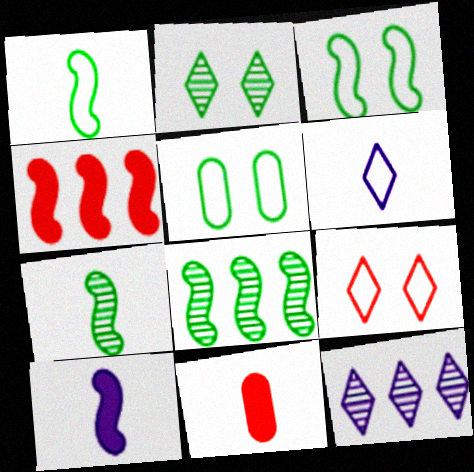[[3, 11, 12], 
[6, 7, 11]]